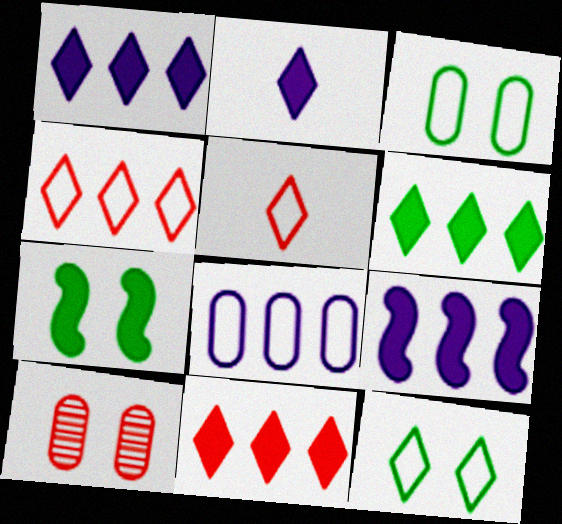[[1, 6, 11]]